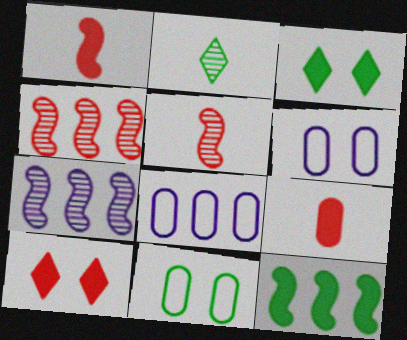[[2, 11, 12], 
[3, 5, 8]]